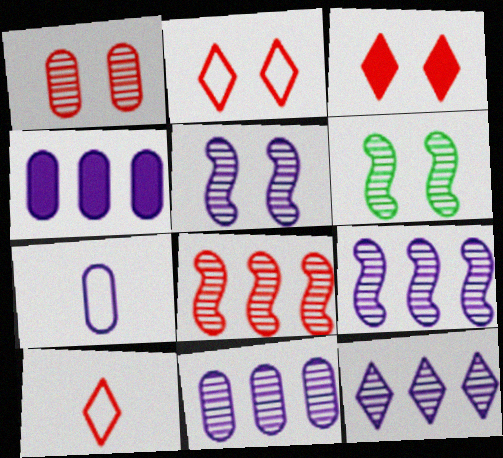[[4, 6, 10], 
[9, 11, 12]]